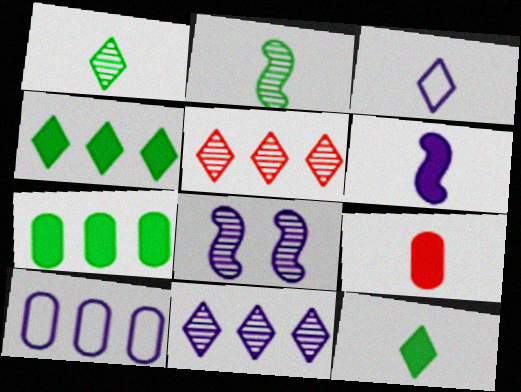[[2, 3, 9], 
[6, 9, 12]]